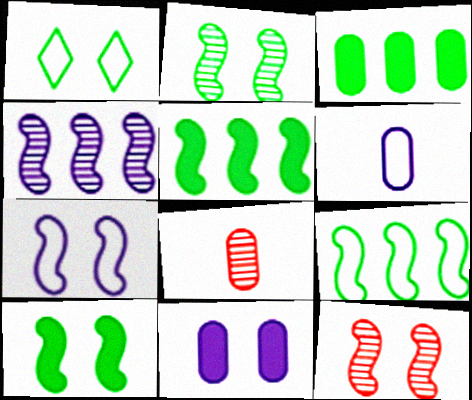[[1, 11, 12], 
[7, 10, 12]]